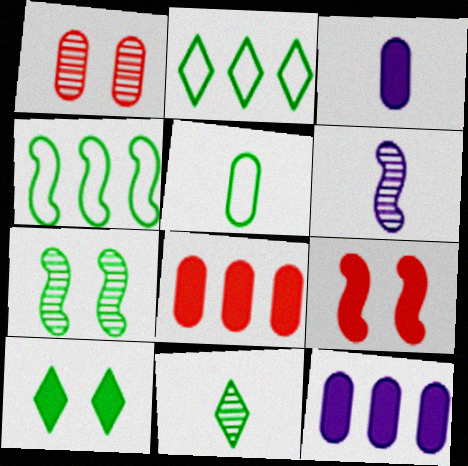[[1, 5, 12], 
[2, 10, 11], 
[4, 6, 9]]